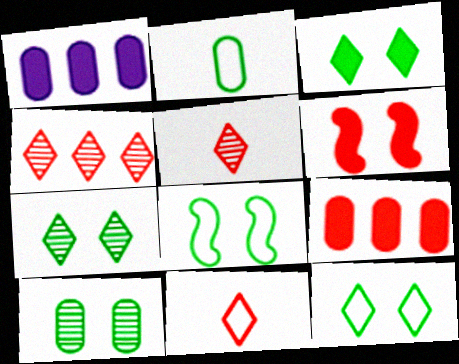[[1, 5, 8], 
[3, 7, 12], 
[3, 8, 10]]